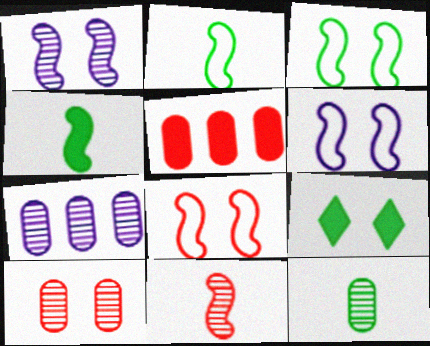[[3, 6, 8], 
[6, 9, 10], 
[7, 10, 12]]